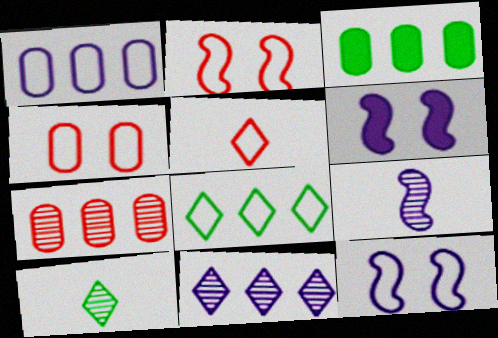[[1, 3, 7]]